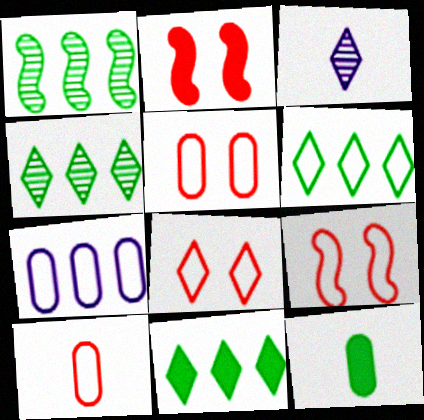[[3, 8, 11], 
[4, 6, 11], 
[5, 8, 9]]